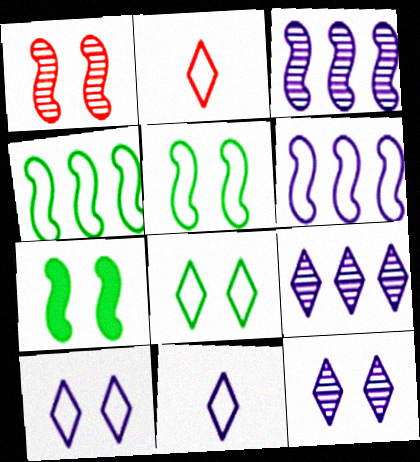[]